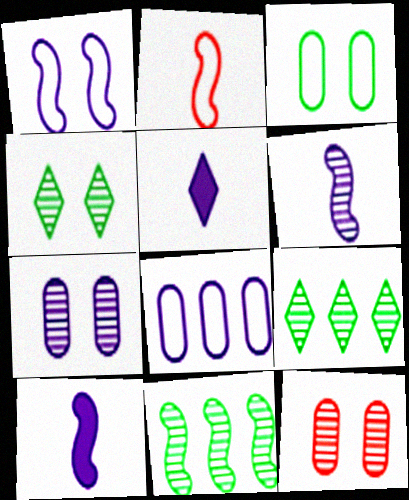[[6, 9, 12]]